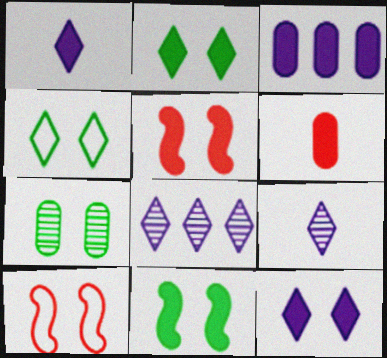[[4, 7, 11], 
[7, 10, 12]]